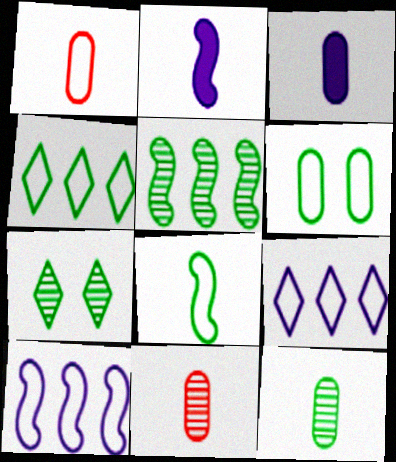[[1, 3, 12], 
[4, 6, 8], 
[5, 7, 12]]